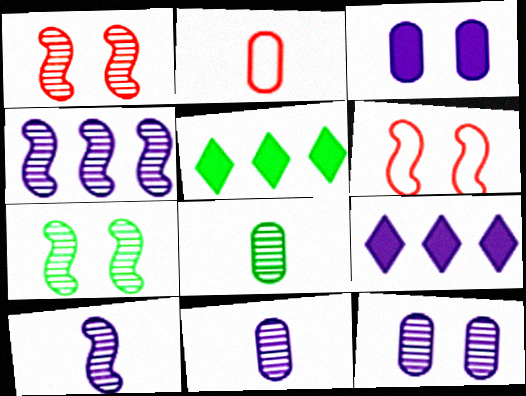[[2, 7, 9], 
[5, 6, 11], 
[6, 8, 9]]